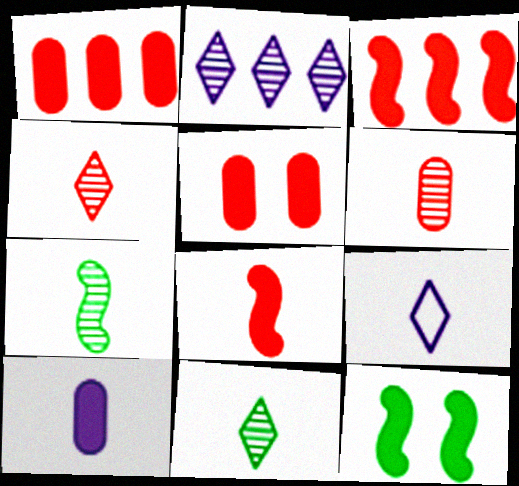[]